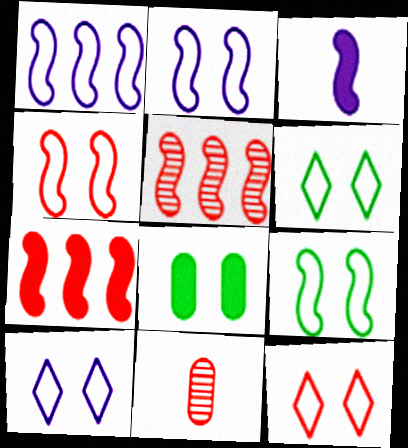[[2, 4, 9], 
[3, 5, 9], 
[6, 10, 12], 
[7, 11, 12]]